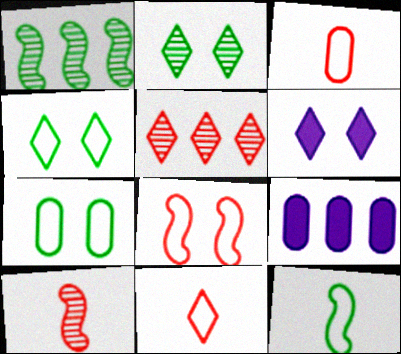[[1, 3, 6], 
[4, 9, 10]]